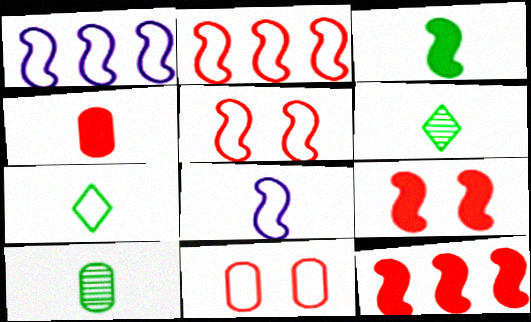[[1, 7, 11], 
[3, 7, 10], 
[4, 6, 8]]